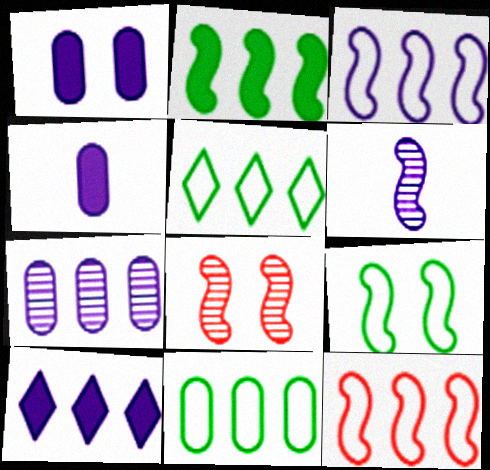[[3, 7, 10], 
[4, 5, 8]]